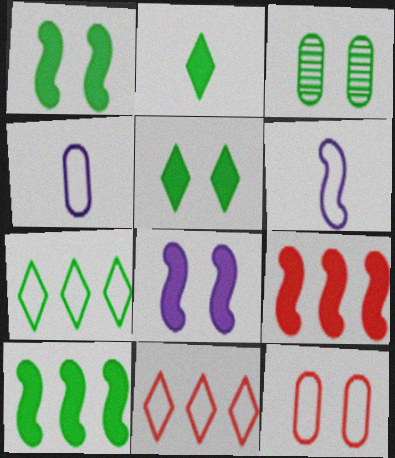[[6, 7, 12]]